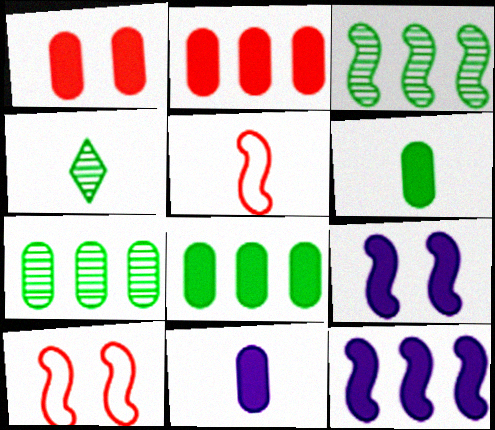[[1, 8, 11], 
[3, 5, 9], 
[4, 5, 11]]